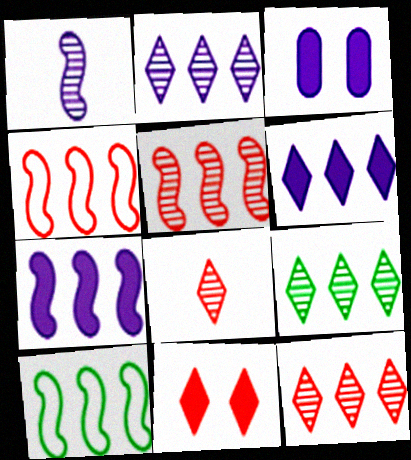[[2, 9, 12], 
[3, 8, 10], 
[5, 7, 10]]